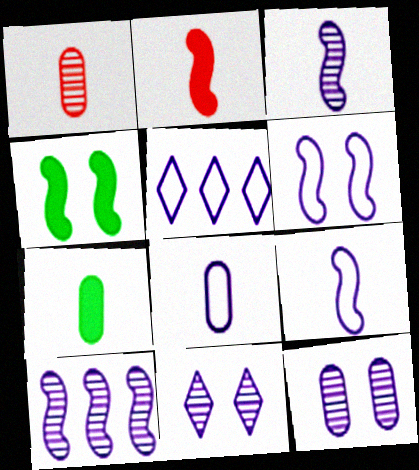[[1, 4, 5], 
[1, 7, 8], 
[5, 6, 8]]